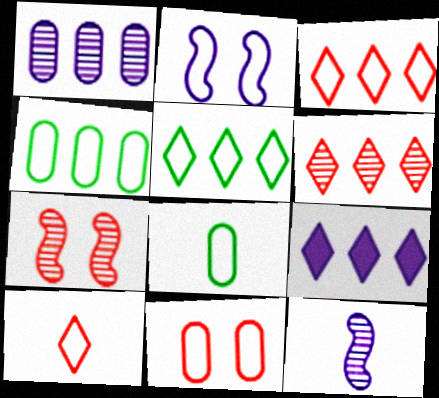[[2, 3, 8], 
[2, 4, 10], 
[5, 6, 9], 
[7, 8, 9]]